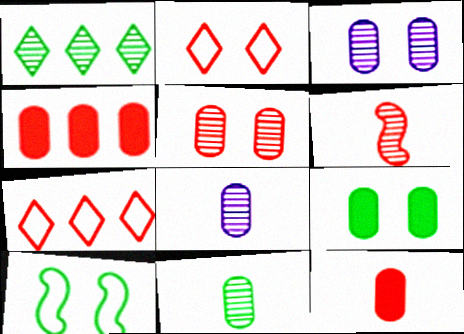[[1, 3, 6], 
[2, 4, 6]]